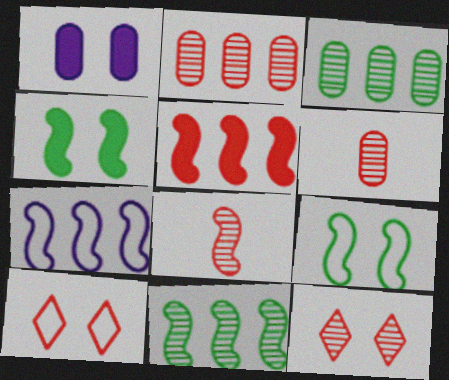[[1, 9, 12], 
[2, 8, 12], 
[4, 7, 8], 
[5, 6, 10], 
[5, 7, 11]]